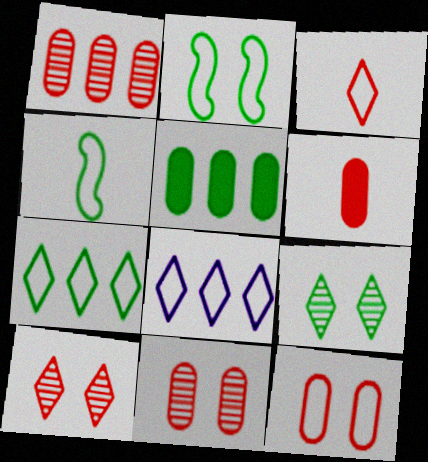[[1, 6, 12], 
[4, 5, 9], 
[4, 8, 12]]